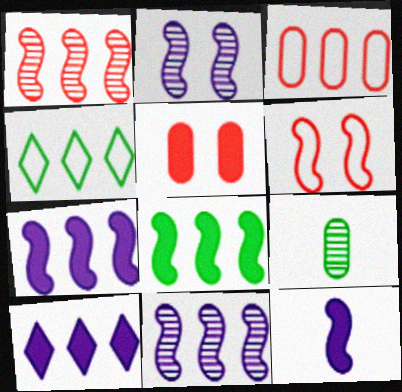[[6, 9, 10]]